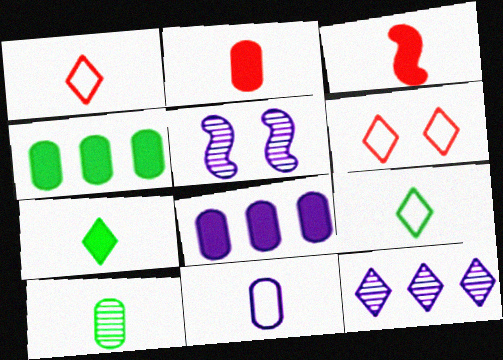[[1, 4, 5], 
[2, 10, 11], 
[6, 7, 12]]